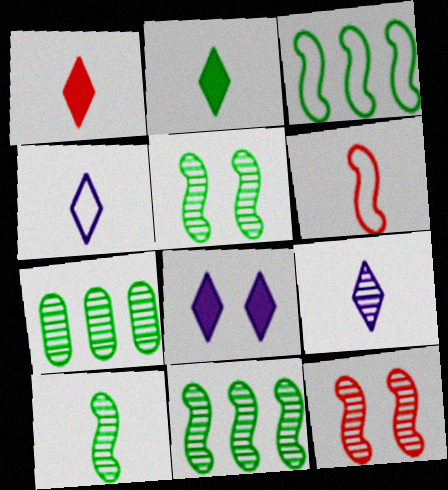[[5, 10, 11], 
[6, 7, 8], 
[7, 9, 12]]